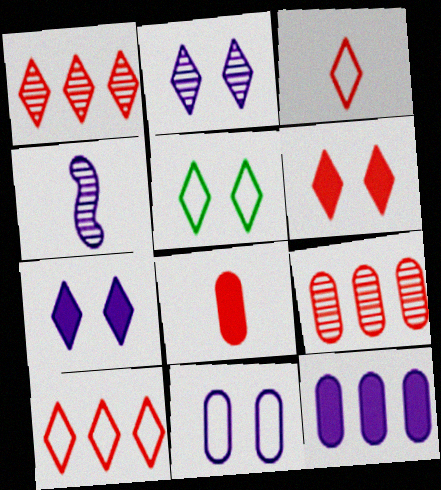[[1, 3, 6], 
[2, 5, 6]]